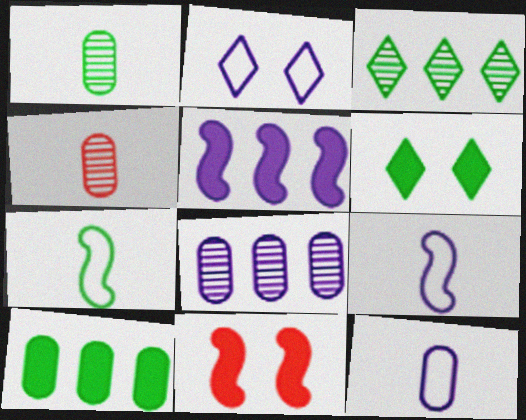[[3, 11, 12]]